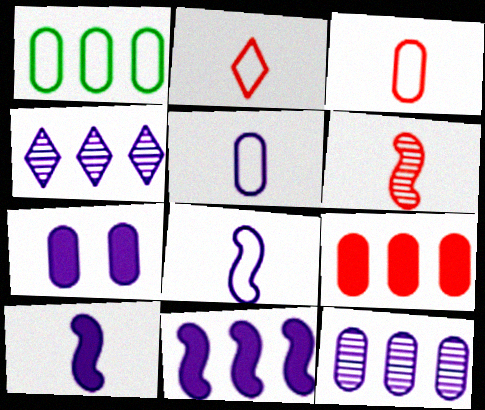[[1, 9, 12], 
[4, 7, 8], 
[5, 7, 12]]